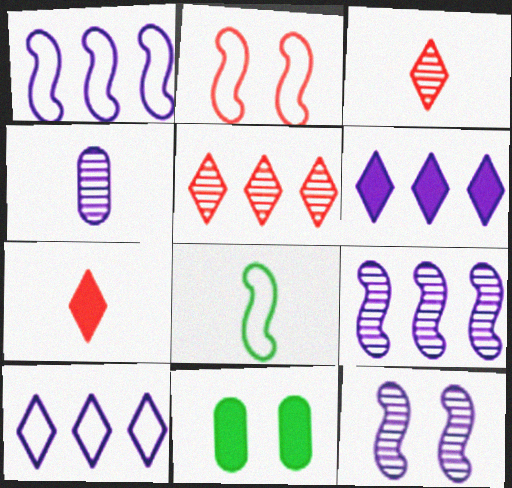[[1, 2, 8], 
[1, 3, 11], 
[4, 7, 8]]